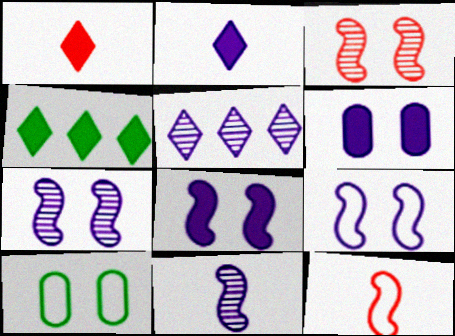[[7, 8, 9]]